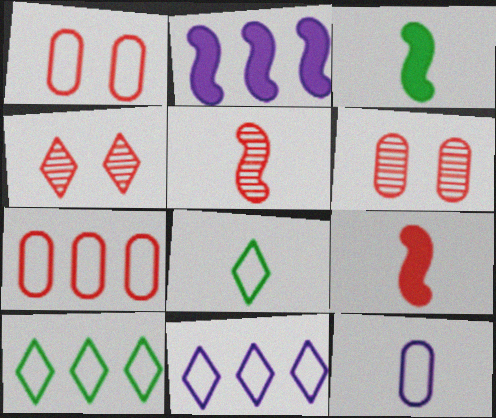[[2, 6, 8], 
[3, 6, 11], 
[4, 7, 9]]